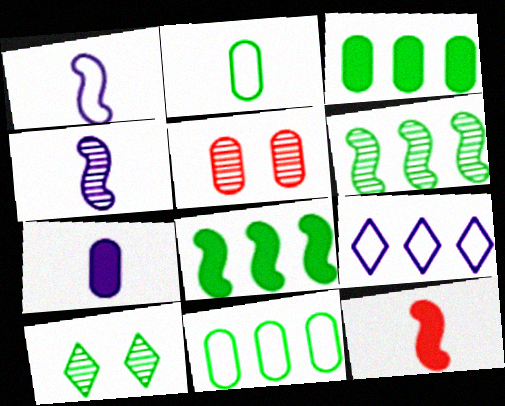[[2, 8, 10], 
[5, 7, 11]]